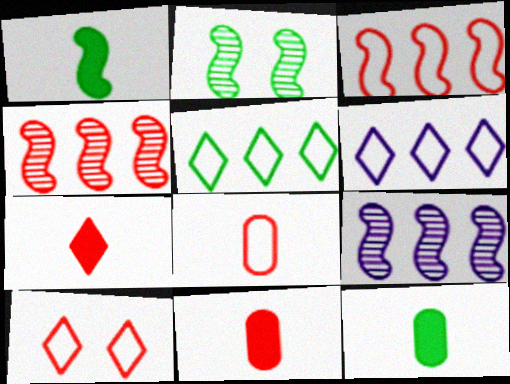[[2, 5, 12], 
[2, 6, 11], 
[3, 8, 10], 
[4, 10, 11], 
[9, 10, 12]]